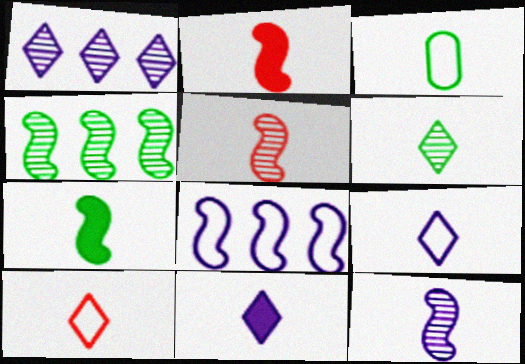[[3, 5, 11], 
[3, 6, 7], 
[6, 10, 11]]